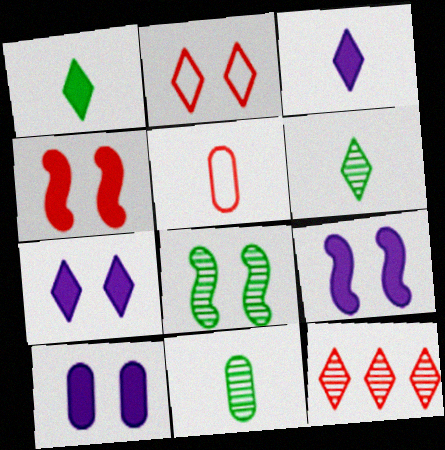[[2, 8, 10], 
[4, 5, 12], 
[7, 9, 10]]